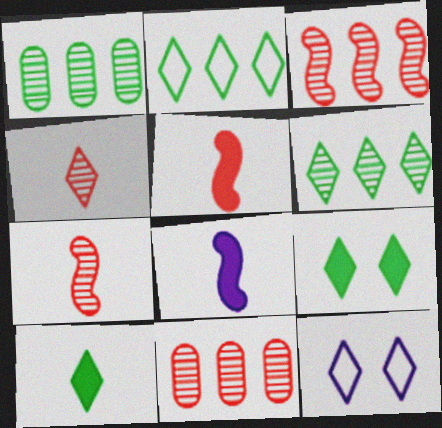[[1, 5, 12]]